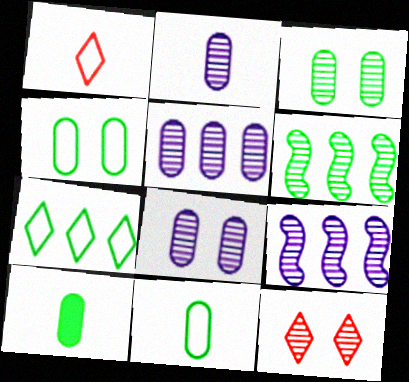[[2, 5, 8], 
[2, 6, 12]]